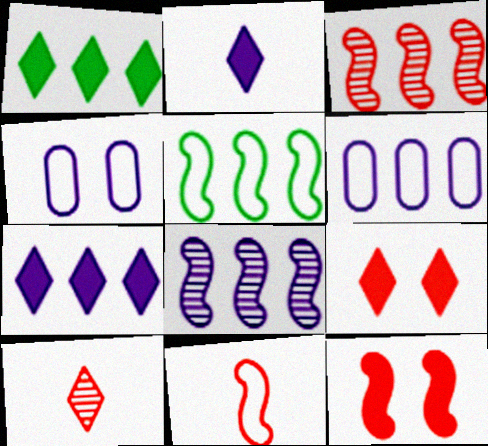[[1, 2, 9], 
[1, 3, 6], 
[2, 4, 8], 
[3, 11, 12], 
[6, 7, 8]]